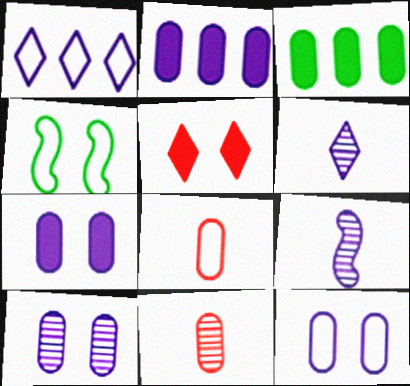[[1, 4, 8], 
[1, 7, 9], 
[3, 8, 10], 
[3, 11, 12], 
[4, 5, 10], 
[7, 10, 12]]